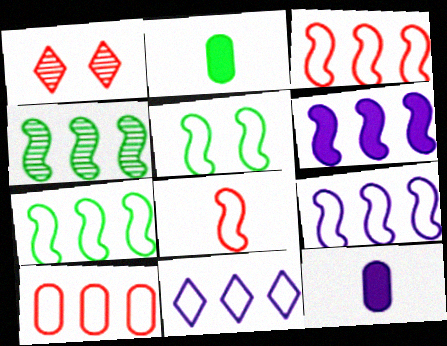[[1, 2, 9], 
[1, 7, 12], 
[3, 4, 6], 
[3, 7, 9], 
[5, 8, 9], 
[7, 10, 11]]